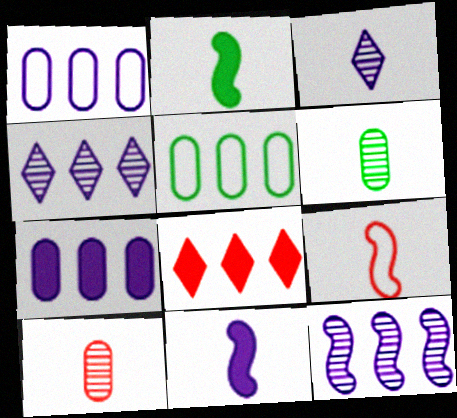[[5, 8, 12]]